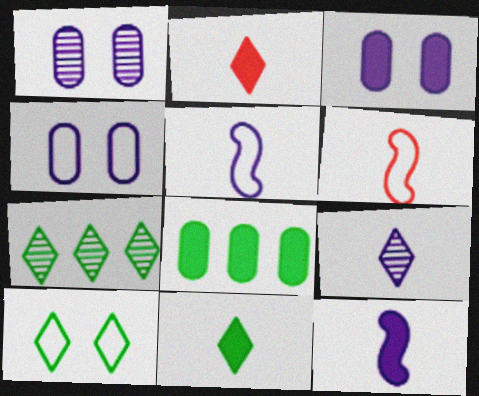[[1, 3, 4], 
[3, 6, 7], 
[7, 10, 11]]